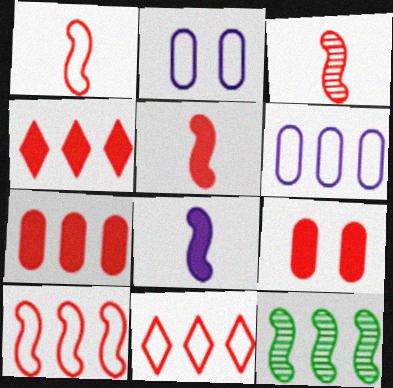[[1, 3, 5], 
[3, 9, 11], 
[4, 5, 9], 
[4, 6, 12]]